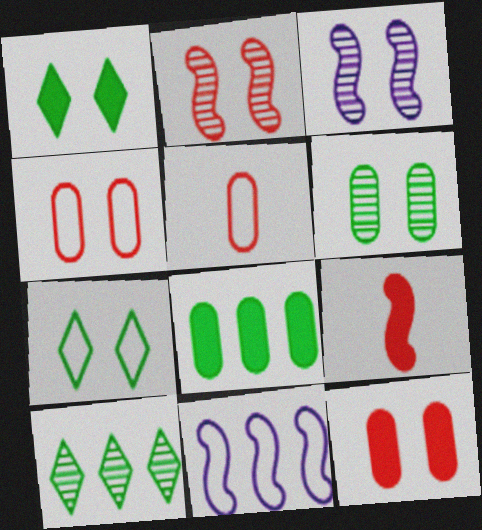[[1, 3, 4], 
[3, 7, 12], 
[5, 7, 11]]